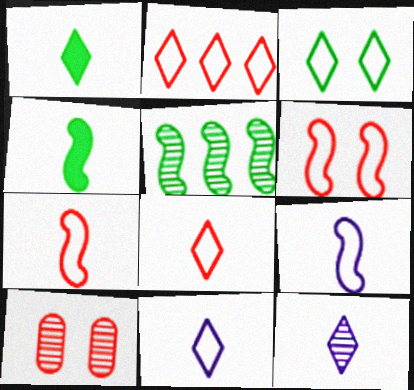[[1, 8, 12], 
[2, 3, 11], 
[5, 10, 12]]